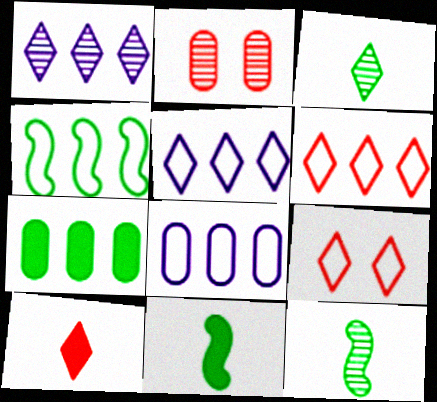[[1, 2, 12], 
[2, 5, 11], 
[4, 6, 8]]